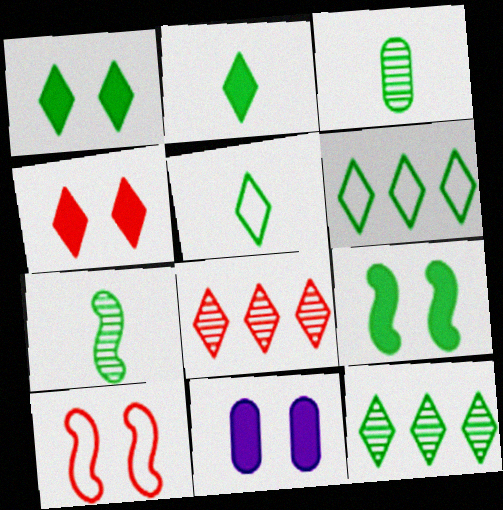[[1, 5, 12], 
[3, 6, 9], 
[4, 9, 11]]